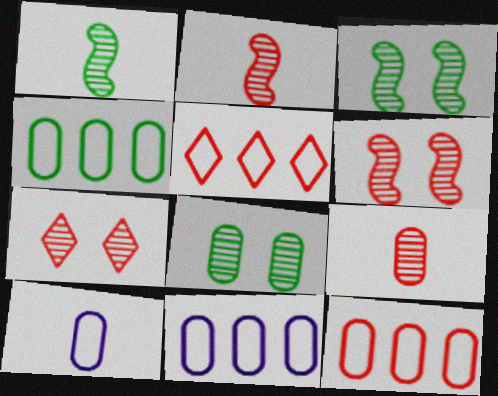[[4, 11, 12]]